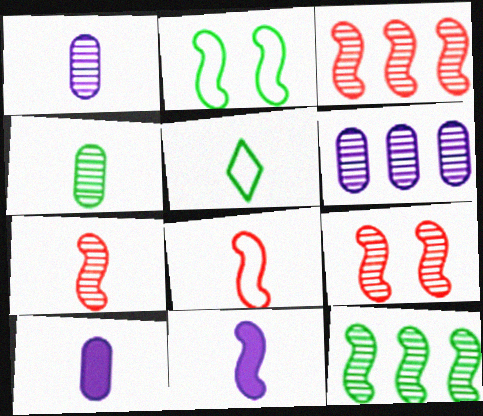[[2, 3, 11], 
[3, 7, 9], 
[5, 7, 10]]